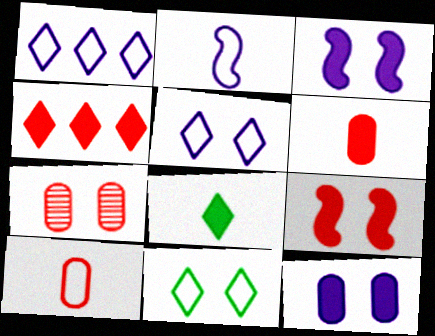[[3, 7, 11], 
[4, 6, 9]]